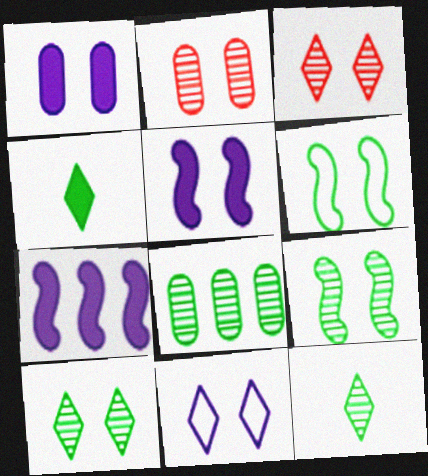[[1, 3, 6], 
[4, 6, 8], 
[8, 9, 12]]